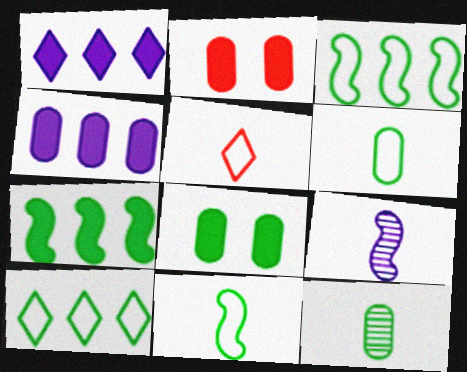[[2, 9, 10]]